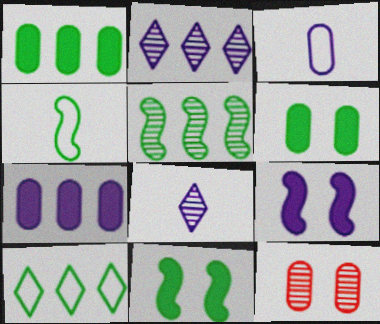[[1, 3, 12], 
[1, 5, 10], 
[2, 3, 9], 
[4, 5, 11], 
[5, 8, 12]]